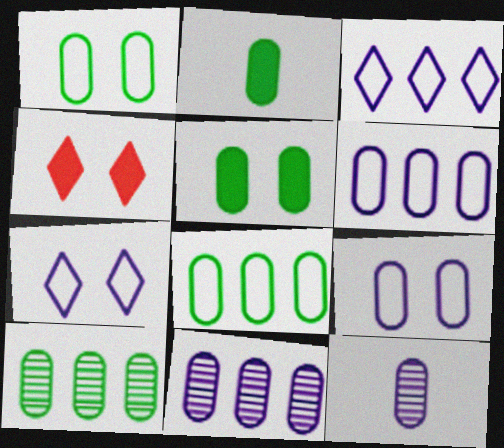[[1, 2, 10]]